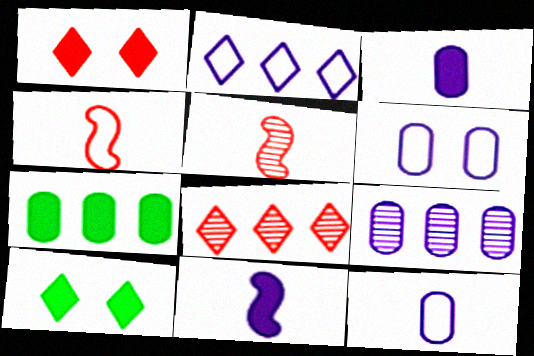[[1, 7, 11], 
[3, 6, 9], 
[4, 9, 10]]